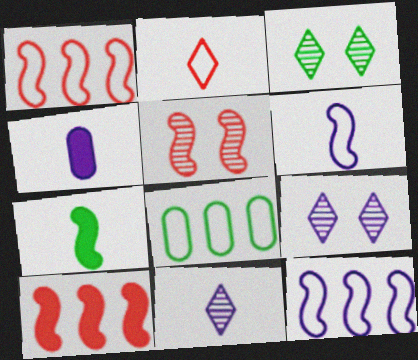[[1, 3, 4], 
[3, 7, 8], 
[4, 6, 11], 
[4, 9, 12], 
[5, 7, 12]]